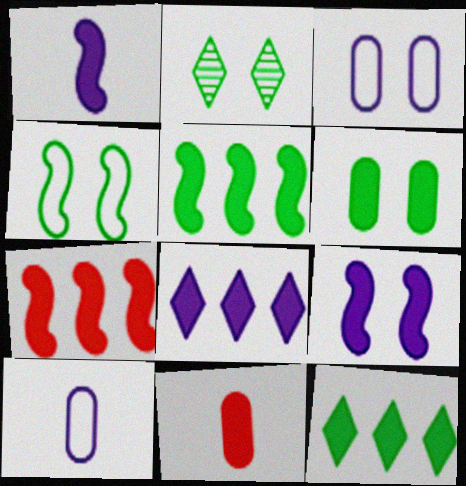[[2, 4, 6], 
[2, 7, 10], 
[9, 11, 12]]